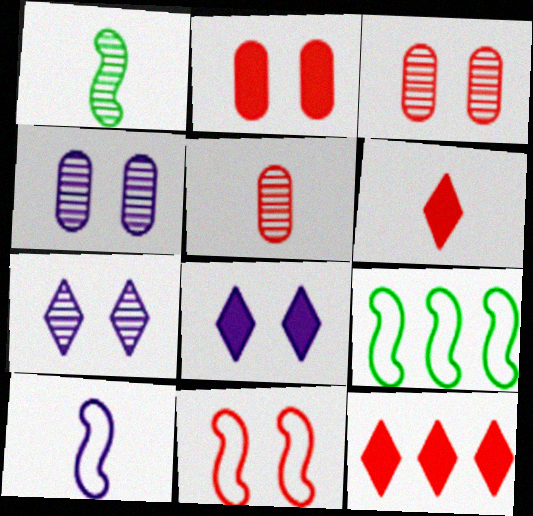[[4, 6, 9], 
[5, 8, 9], 
[5, 11, 12], 
[9, 10, 11]]